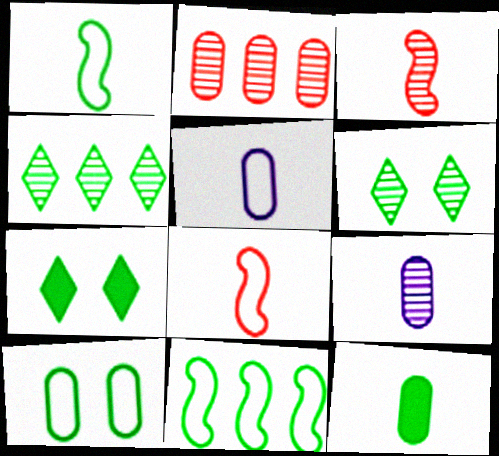[[6, 11, 12]]